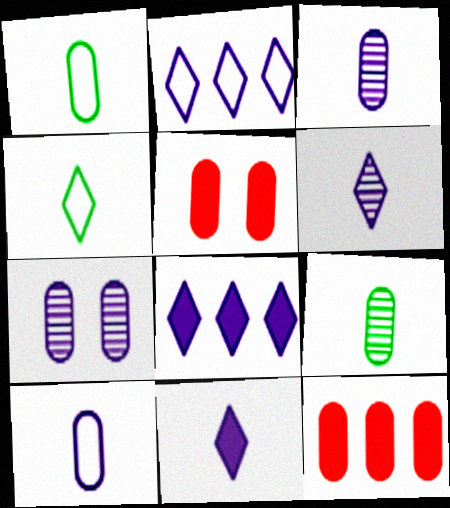[[1, 7, 12]]